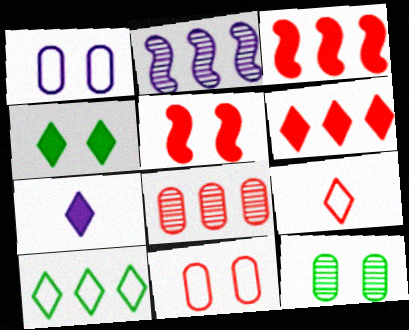[[1, 2, 7], 
[4, 6, 7], 
[5, 8, 9]]